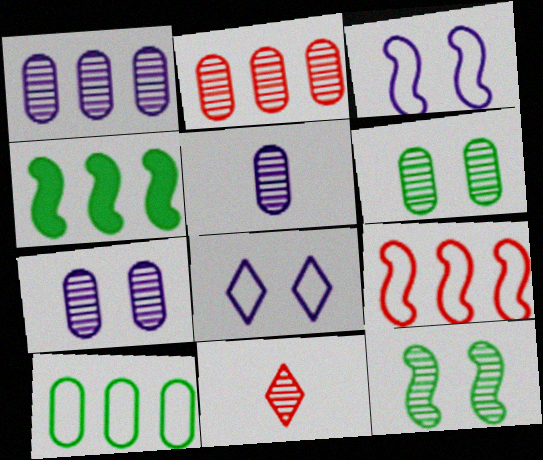[[1, 5, 7], 
[1, 11, 12], 
[2, 5, 6]]